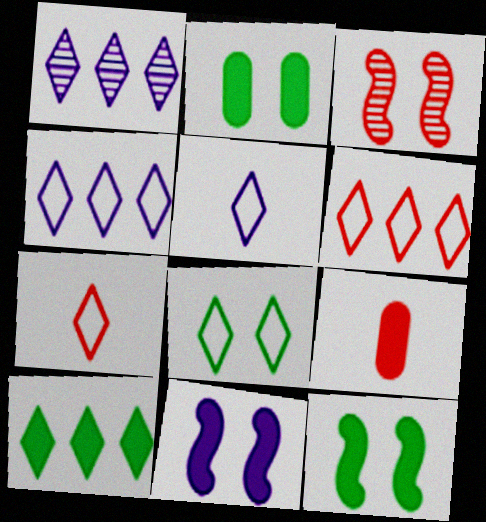[[1, 6, 10], 
[3, 6, 9], 
[4, 7, 8], 
[5, 6, 8], 
[9, 10, 11]]